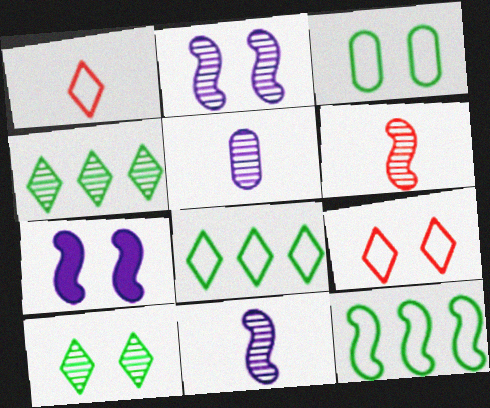[[6, 7, 12]]